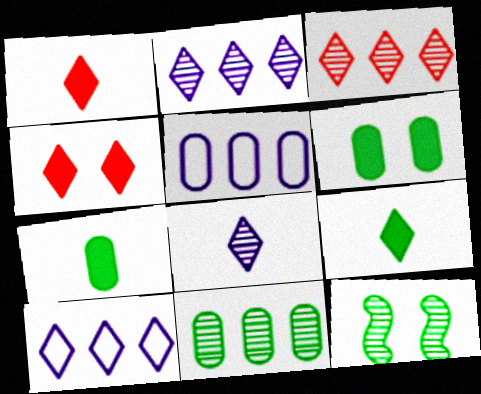[[1, 5, 12]]